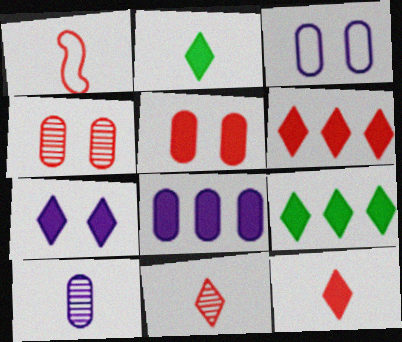[[1, 2, 10], 
[1, 4, 6], 
[2, 6, 7], 
[3, 8, 10], 
[7, 9, 12]]